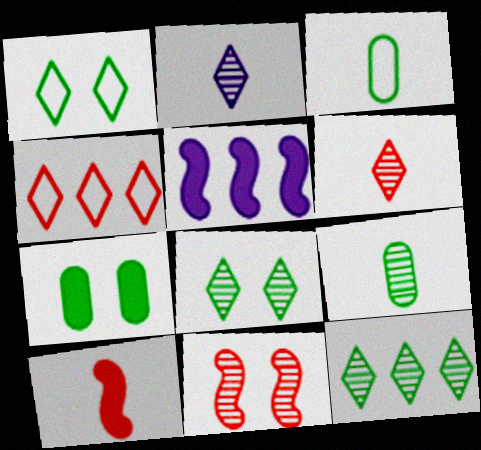[[2, 3, 10]]